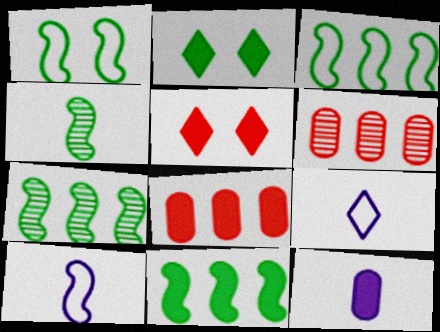[[1, 4, 11], 
[2, 6, 10], 
[3, 7, 11], 
[5, 11, 12]]